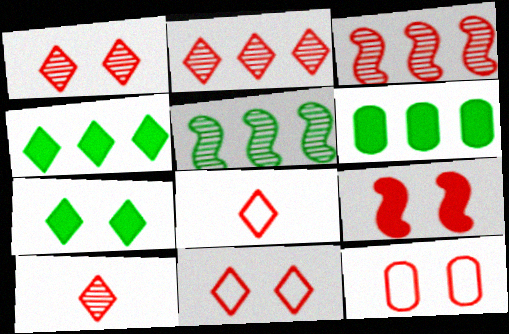[[1, 2, 10], 
[1, 9, 12]]